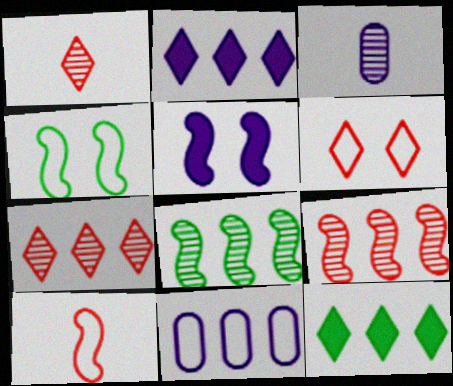[[5, 8, 10], 
[9, 11, 12]]